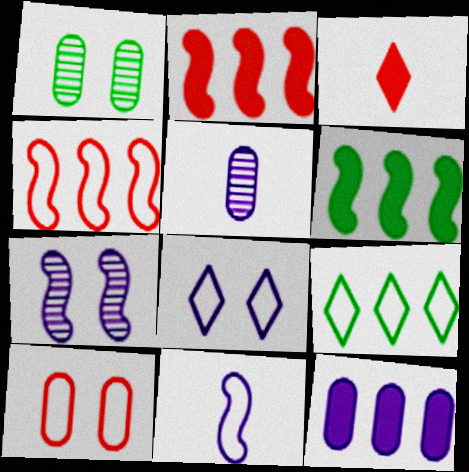[[9, 10, 11]]